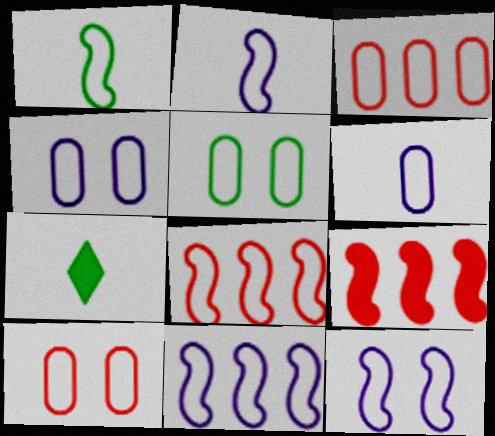[[1, 8, 12], 
[2, 11, 12], 
[3, 5, 6], 
[4, 5, 10]]